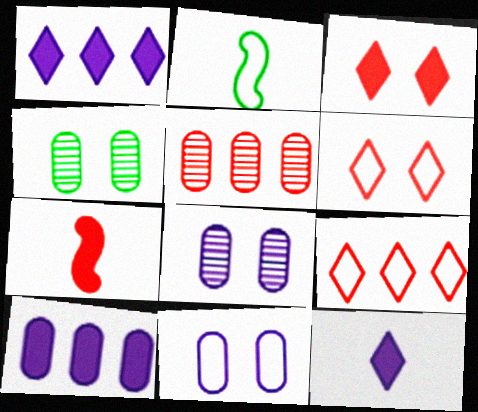[[2, 9, 11], 
[5, 6, 7]]